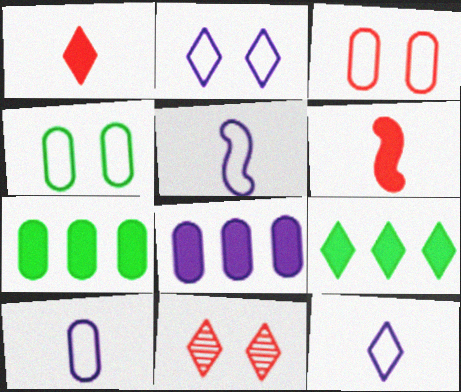[[5, 7, 11], 
[5, 10, 12], 
[9, 11, 12]]